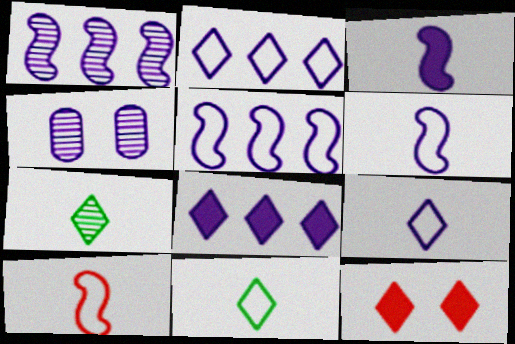[[2, 3, 4], 
[2, 7, 12], 
[4, 6, 8]]